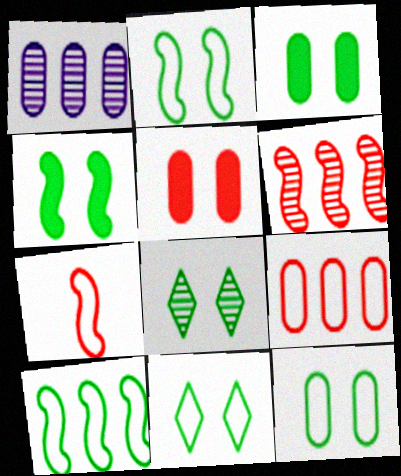[[2, 3, 8], 
[2, 11, 12], 
[4, 8, 12]]